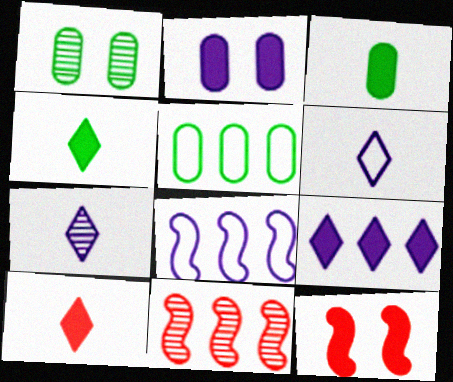[[1, 3, 5], 
[1, 7, 11], 
[1, 8, 10], 
[2, 7, 8], 
[3, 9, 12], 
[5, 7, 12], 
[5, 9, 11]]